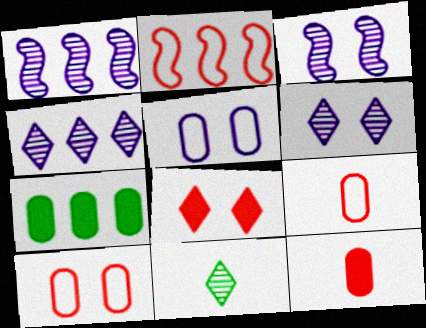[[2, 4, 7]]